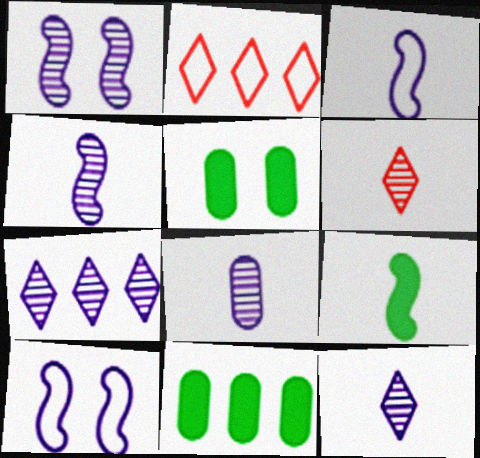[[1, 7, 8], 
[2, 4, 5], 
[4, 8, 12], 
[6, 10, 11]]